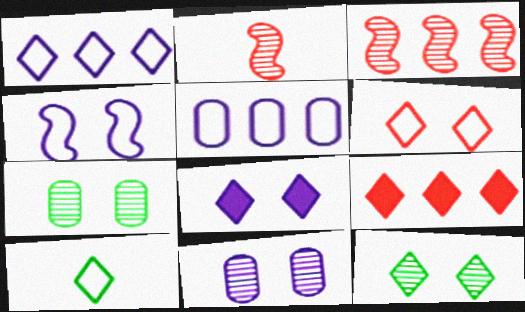[[1, 6, 10], 
[4, 8, 11], 
[6, 8, 12]]